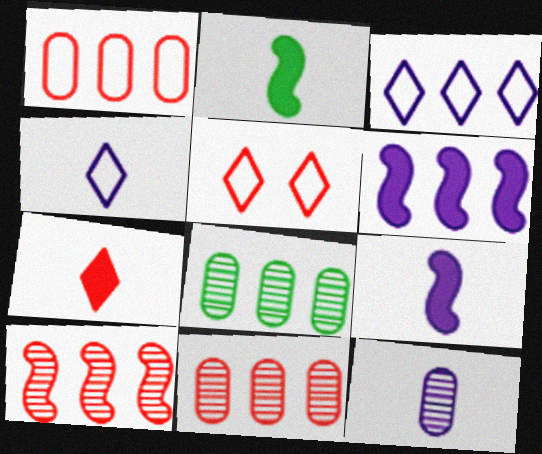[[4, 9, 12], 
[5, 8, 9]]